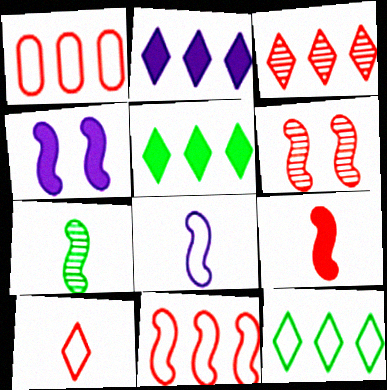[[2, 3, 12], 
[4, 7, 11], 
[6, 9, 11], 
[7, 8, 9]]